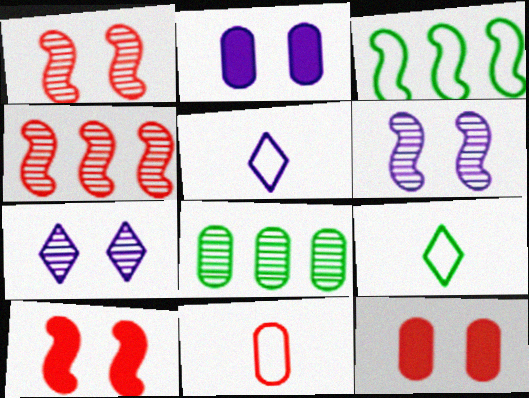[[2, 4, 9], 
[2, 8, 11], 
[5, 8, 10]]